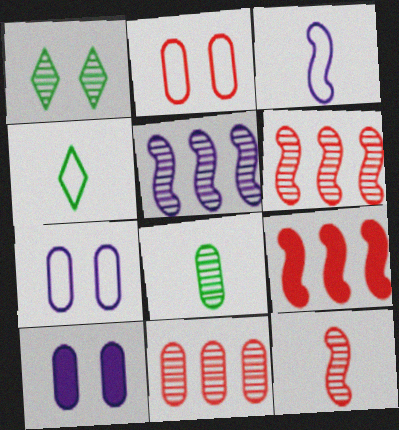[[4, 6, 10]]